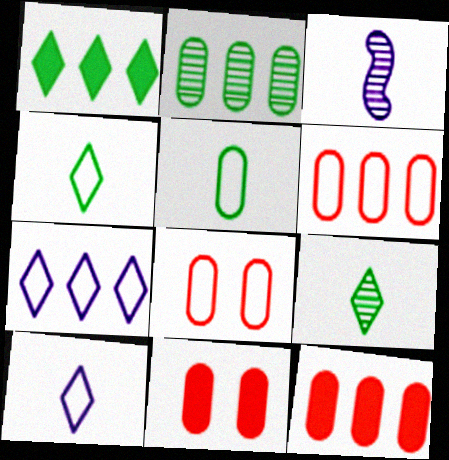[[1, 3, 8]]